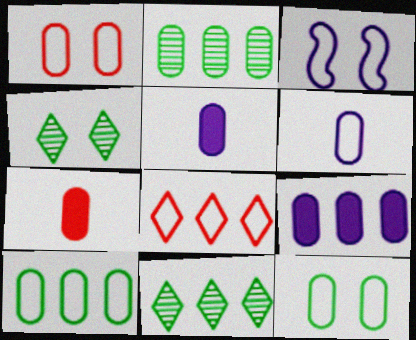[[1, 2, 5], 
[1, 6, 10], 
[3, 7, 11]]